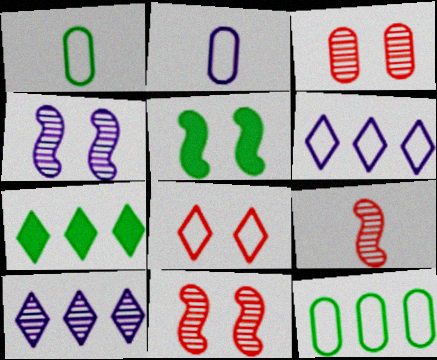[[2, 7, 11]]